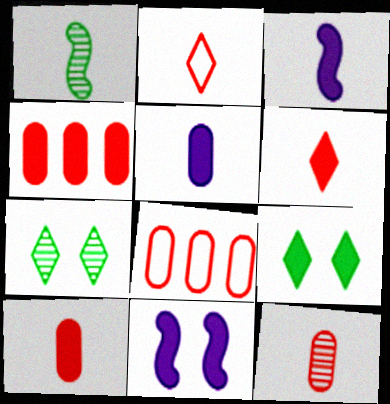[[1, 2, 5], 
[3, 4, 9], 
[3, 7, 8]]